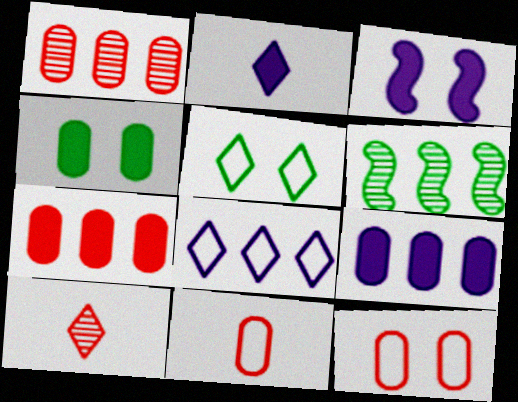[[2, 3, 9], 
[2, 6, 12], 
[6, 7, 8]]